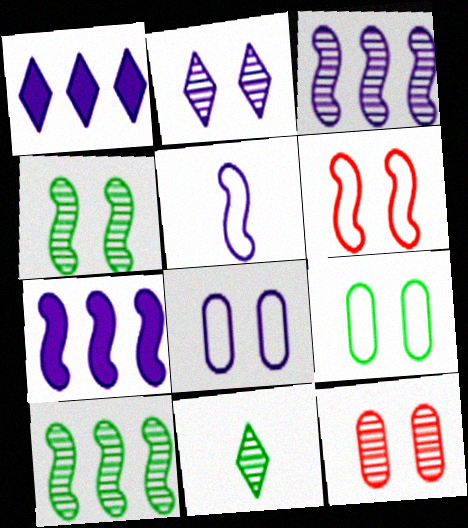[[2, 4, 12], 
[3, 11, 12]]